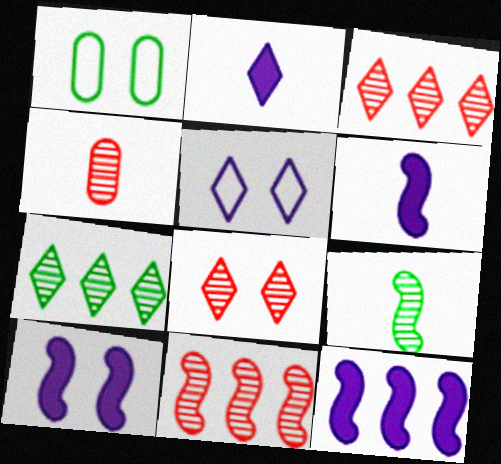[[1, 2, 11], 
[1, 3, 6], 
[1, 8, 10], 
[4, 8, 11], 
[6, 10, 12]]